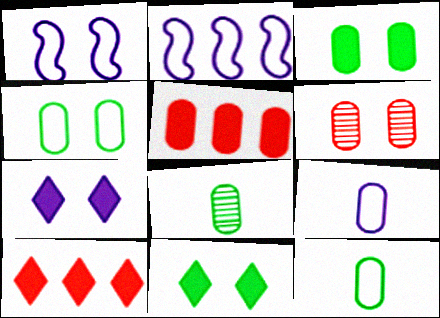[[1, 6, 11], 
[1, 8, 10]]